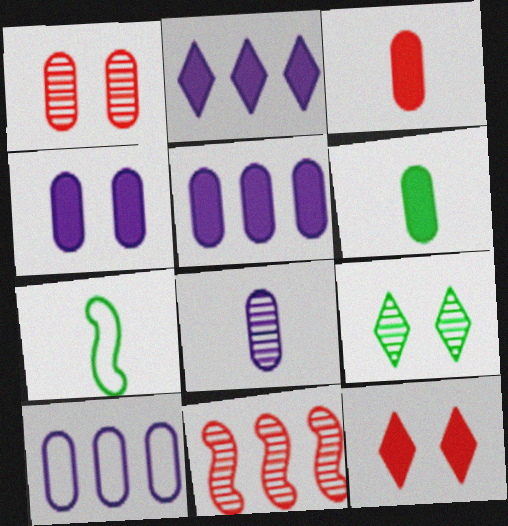[[1, 2, 7], 
[1, 6, 10], 
[4, 8, 10], 
[8, 9, 11]]